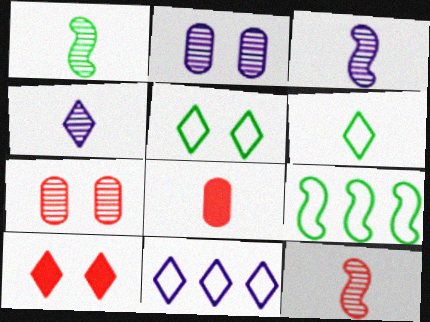[[1, 3, 12], 
[3, 6, 8]]